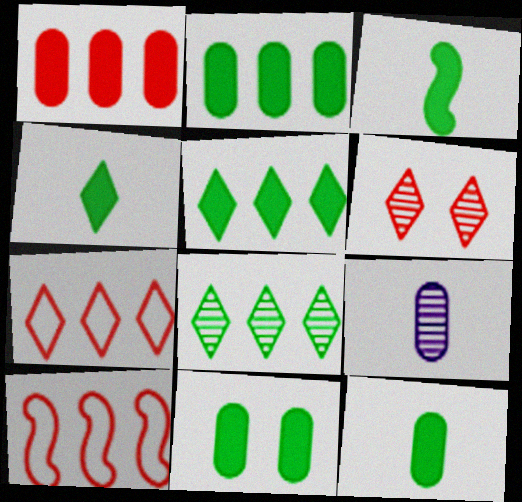[[2, 11, 12], 
[3, 4, 12], 
[3, 5, 11]]